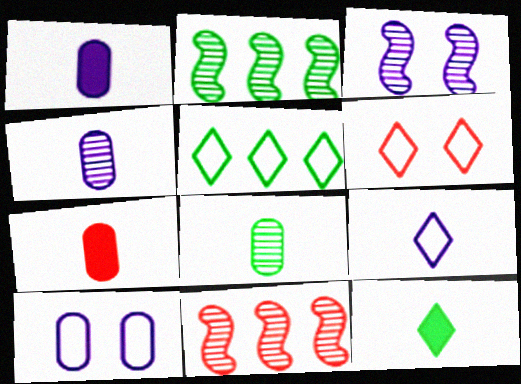[[1, 2, 6], 
[3, 5, 7], 
[5, 6, 9], 
[6, 7, 11], 
[10, 11, 12]]